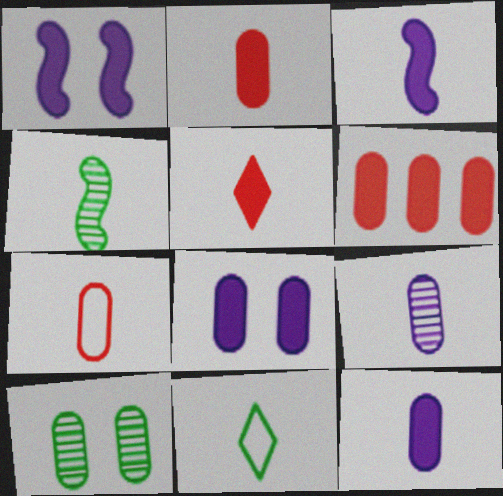[]